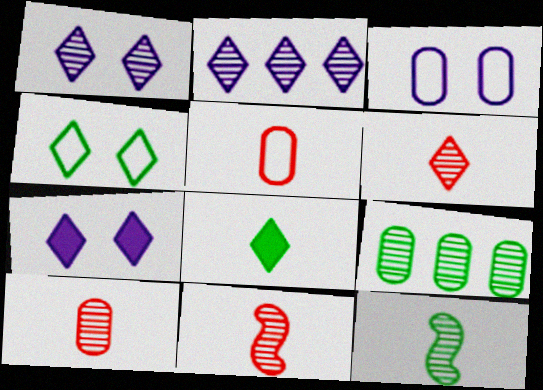[[1, 9, 11], 
[6, 10, 11]]